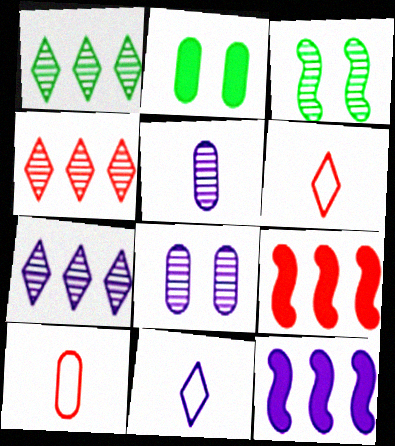[[1, 4, 7], 
[3, 4, 5], 
[8, 11, 12]]